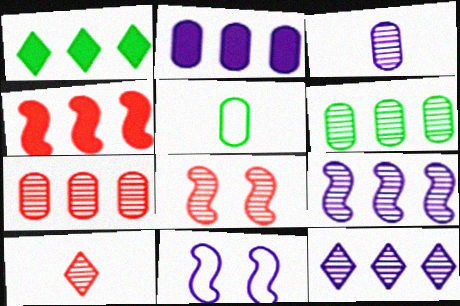[[1, 2, 4], 
[7, 8, 10]]